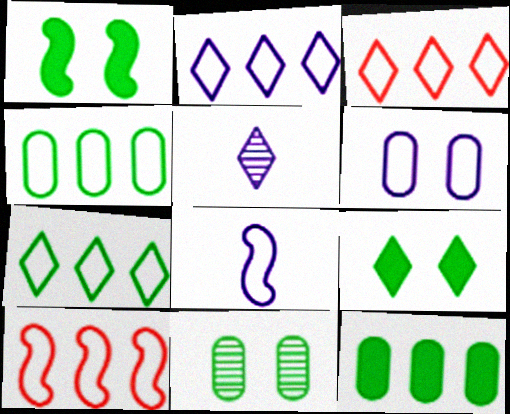[[2, 3, 7], 
[2, 4, 10], 
[2, 6, 8], 
[3, 5, 9]]